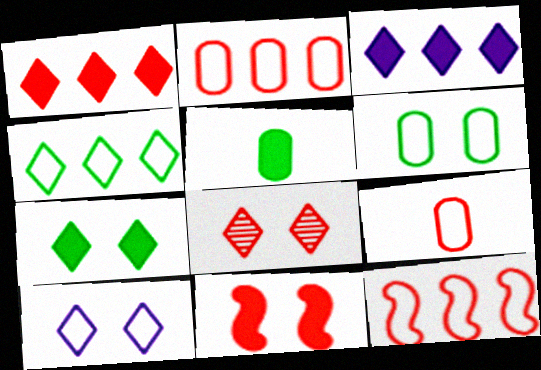[[3, 5, 11], 
[7, 8, 10]]